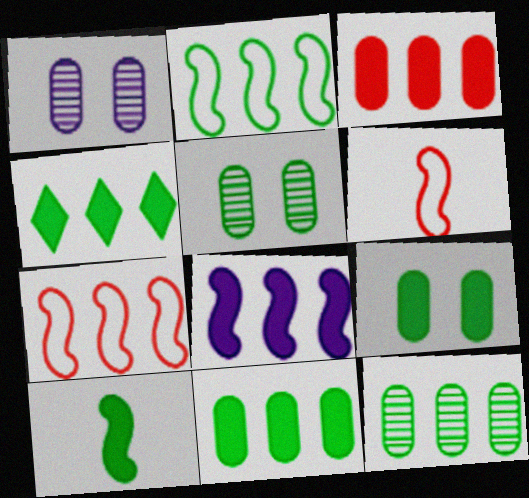[[1, 4, 6], 
[2, 4, 12], 
[3, 4, 8], 
[4, 9, 10]]